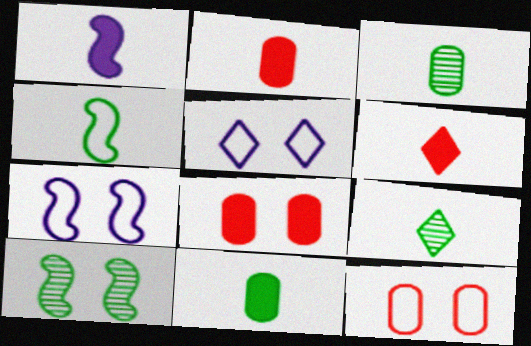[[1, 6, 11], 
[4, 9, 11], 
[5, 8, 10]]